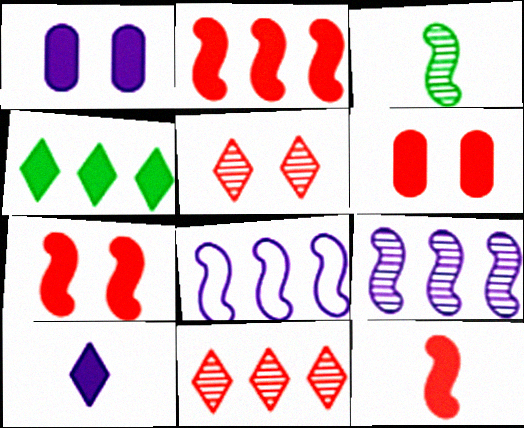[[1, 4, 12], 
[2, 7, 12], 
[3, 7, 8]]